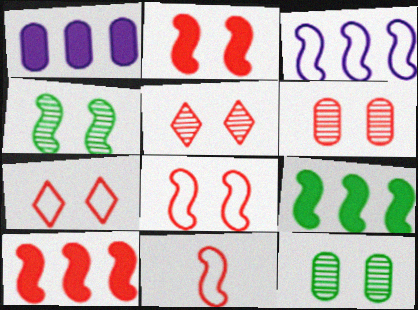[[2, 6, 7]]